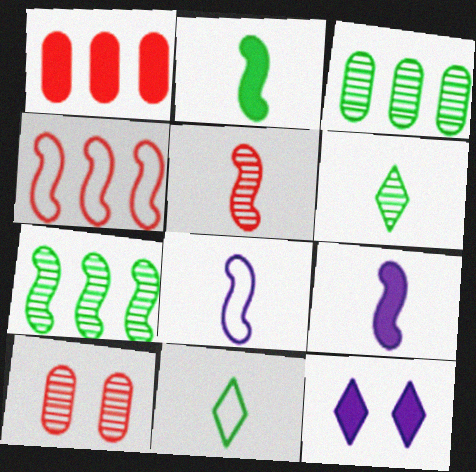[[1, 2, 12], 
[2, 5, 8]]